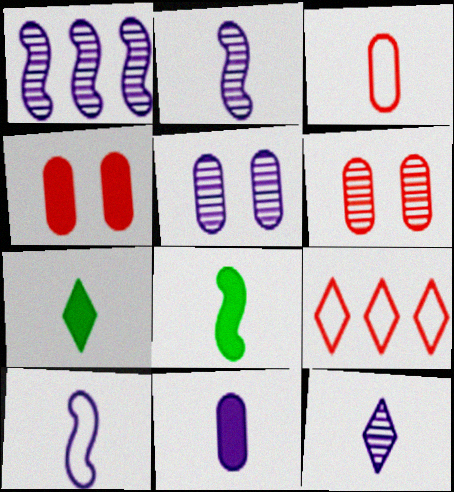[[1, 5, 12], 
[2, 3, 7], 
[3, 8, 12], 
[5, 8, 9], 
[10, 11, 12]]